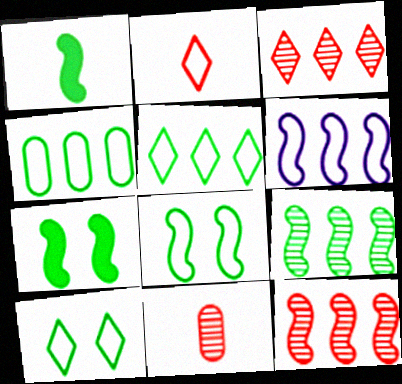[[1, 8, 9]]